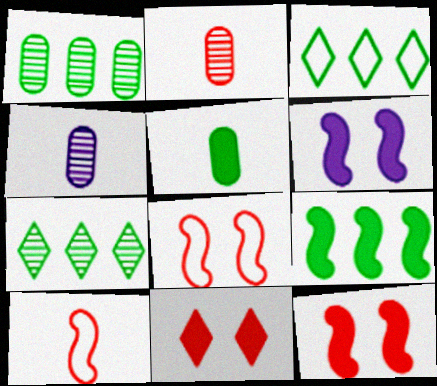[[1, 3, 9], 
[2, 3, 6], 
[3, 4, 12]]